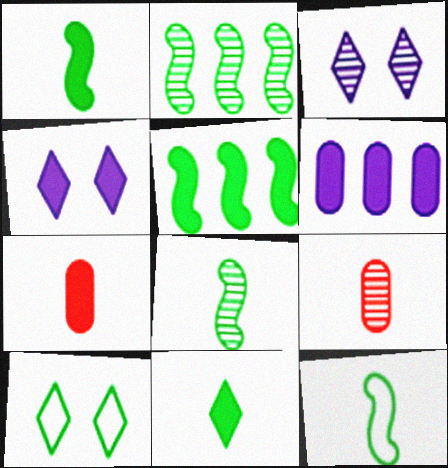[[1, 8, 12], 
[2, 3, 9], 
[4, 5, 7]]